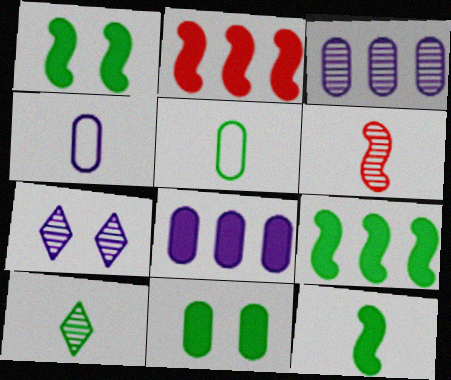[[1, 9, 12], 
[2, 5, 7], 
[5, 10, 12]]